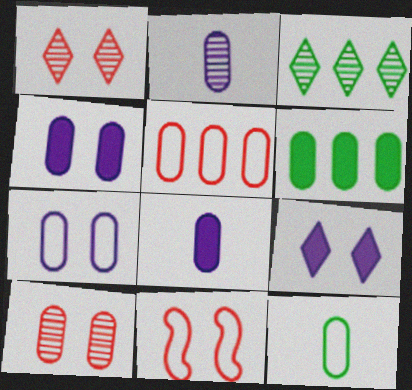[[3, 8, 11], 
[5, 7, 12]]